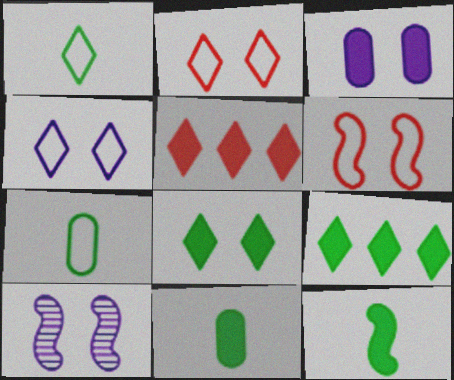[[3, 4, 10], 
[3, 5, 12], 
[5, 7, 10]]